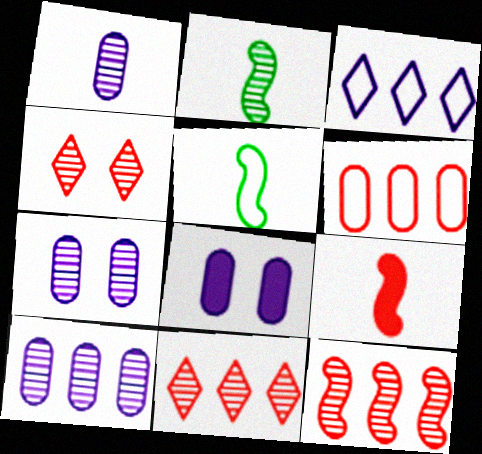[[1, 7, 10], 
[2, 4, 10], 
[2, 7, 11], 
[4, 6, 9], 
[5, 8, 11]]